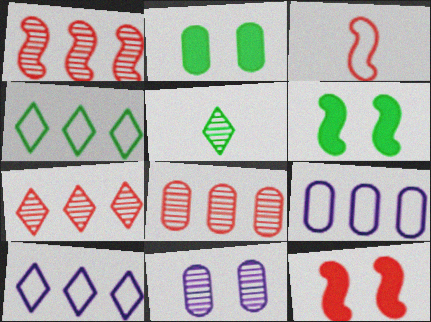[[1, 3, 12], 
[1, 5, 11], 
[1, 7, 8], 
[5, 9, 12]]